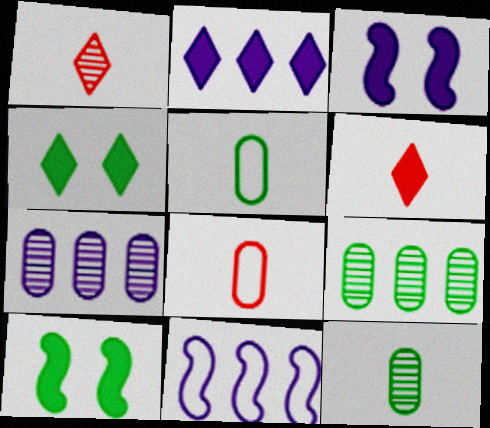[[2, 4, 6], 
[2, 7, 11]]